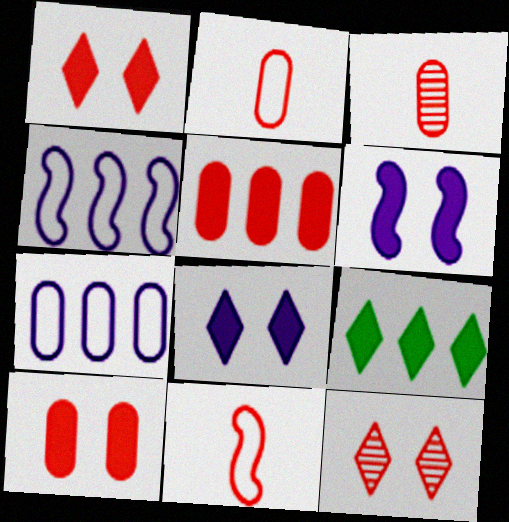[[5, 11, 12]]